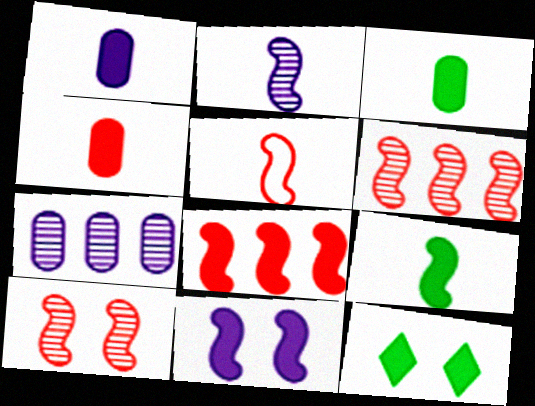[[1, 3, 4], 
[1, 8, 12], 
[2, 5, 9], 
[5, 7, 12], 
[5, 8, 10], 
[8, 9, 11]]